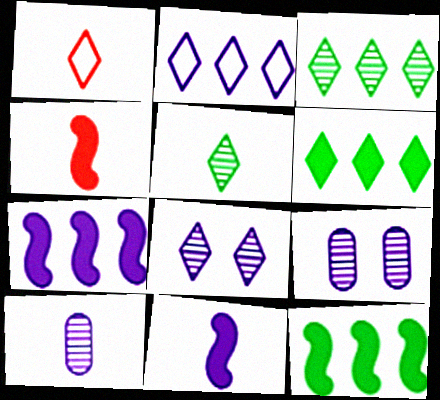[[1, 6, 8], 
[1, 9, 12], 
[2, 9, 11]]